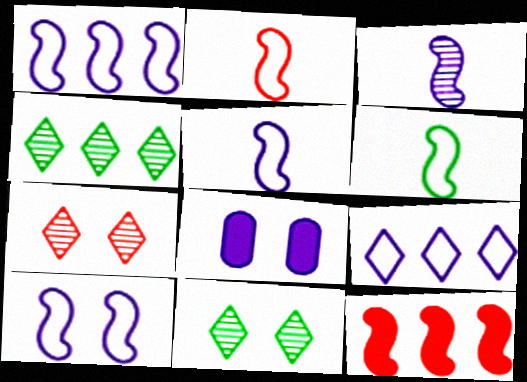[[1, 5, 10], 
[2, 4, 8], 
[2, 5, 6], 
[3, 8, 9]]